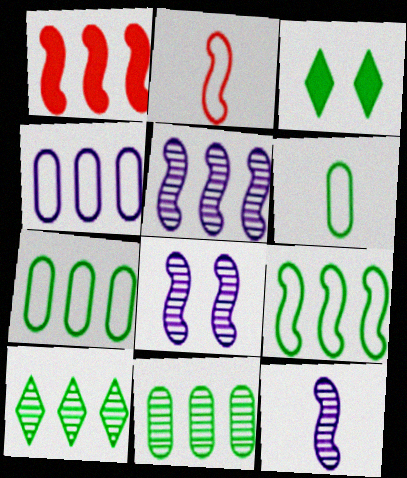[[1, 4, 10], 
[1, 5, 9], 
[5, 8, 12]]